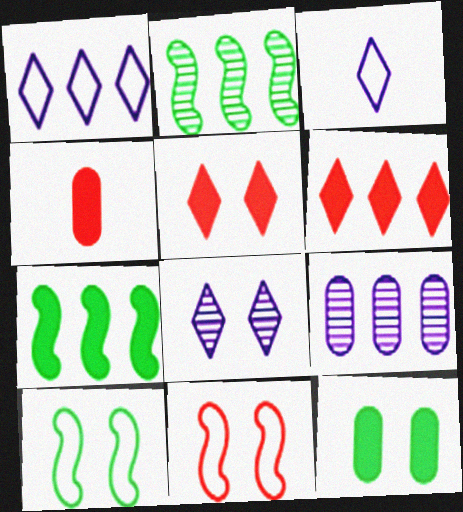[[8, 11, 12]]